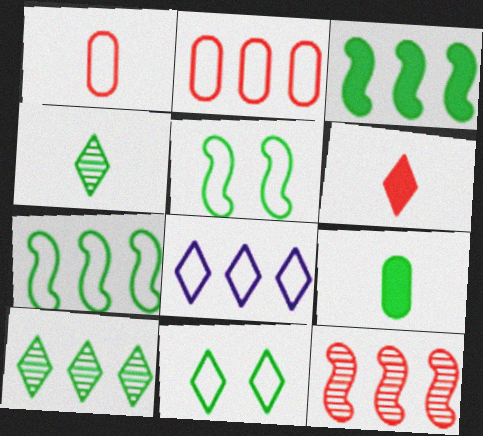[[1, 5, 8], 
[2, 7, 8], 
[5, 9, 10]]